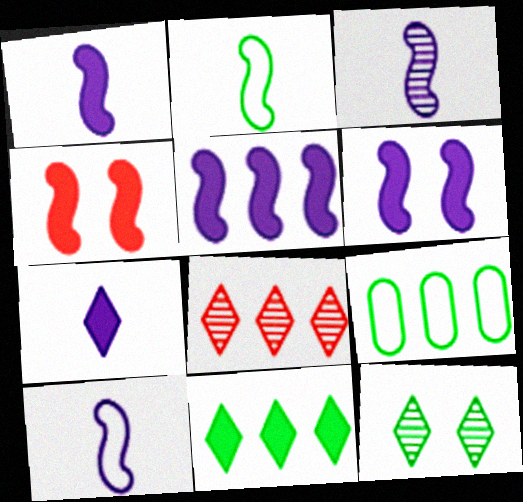[[1, 3, 10], 
[1, 5, 6], 
[5, 8, 9]]